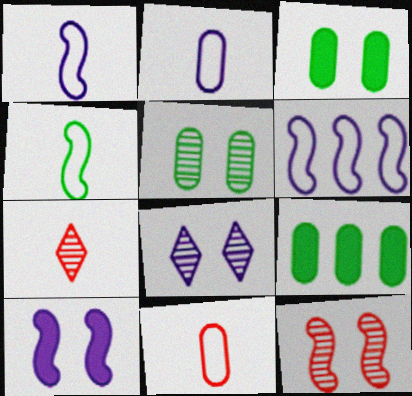[[3, 6, 7], 
[5, 8, 12]]